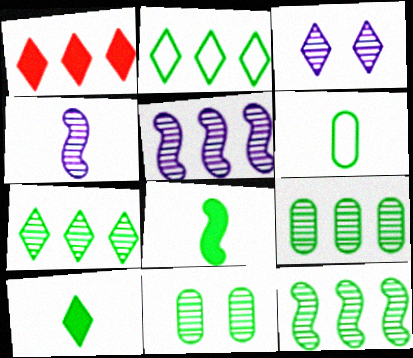[[2, 8, 11], 
[7, 9, 12]]